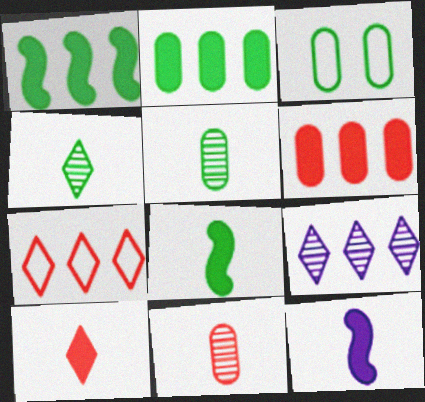[[1, 3, 4], 
[2, 3, 5]]